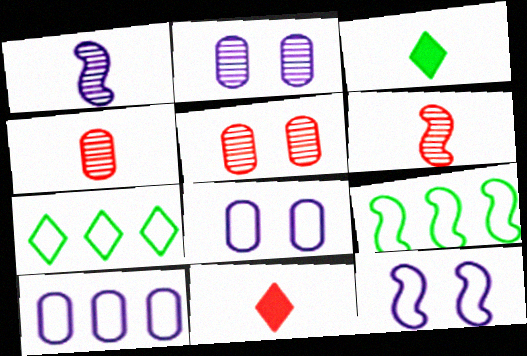[[2, 9, 11]]